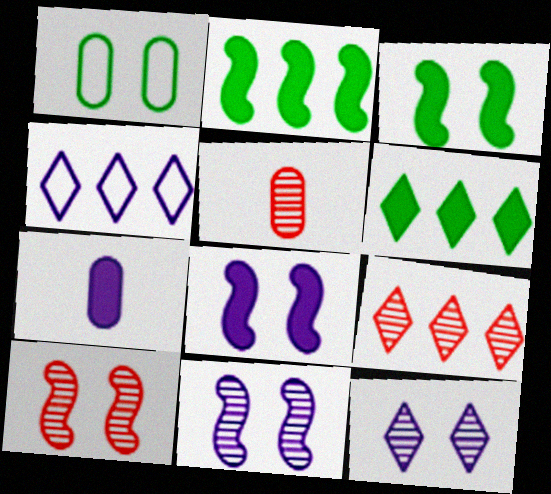[[3, 4, 5], 
[4, 6, 9], 
[4, 7, 11], 
[5, 9, 10]]